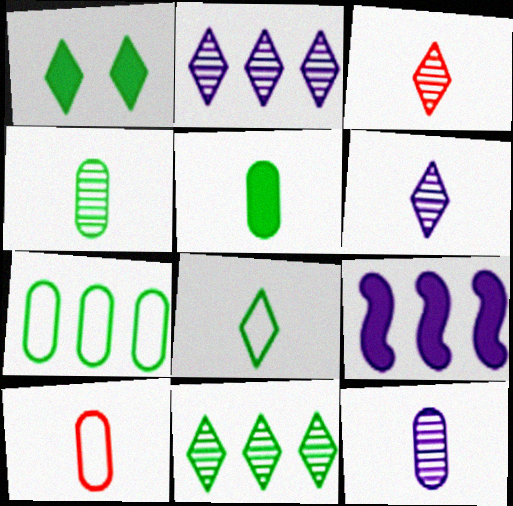[[1, 8, 11], 
[5, 10, 12]]